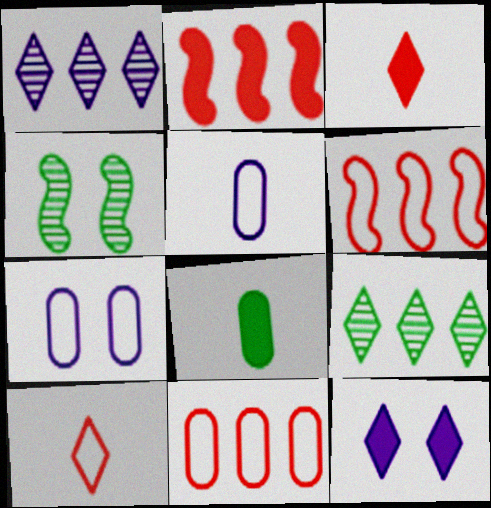[[2, 8, 12], 
[9, 10, 12]]